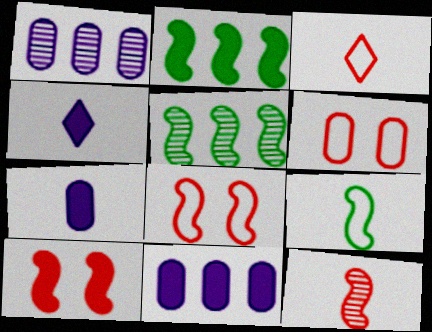[[4, 5, 6]]